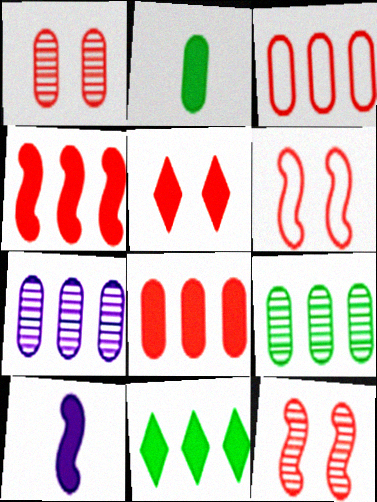[[1, 5, 6]]